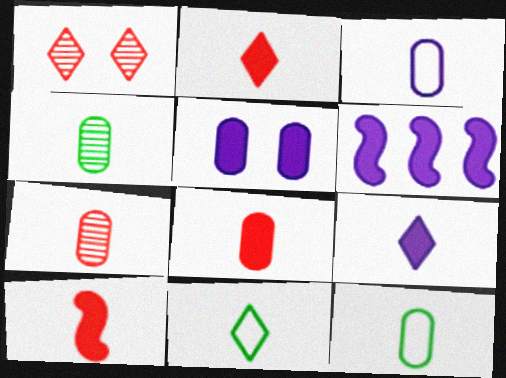[[1, 6, 12], 
[2, 8, 10], 
[3, 4, 8], 
[5, 6, 9]]